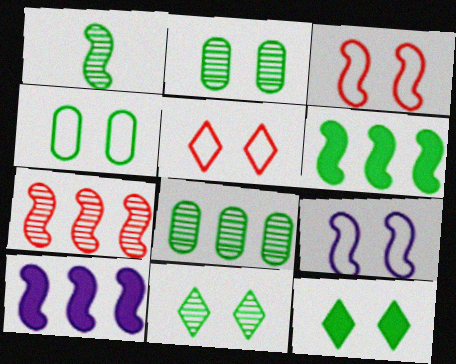[[1, 3, 10], 
[1, 8, 11], 
[4, 5, 9]]